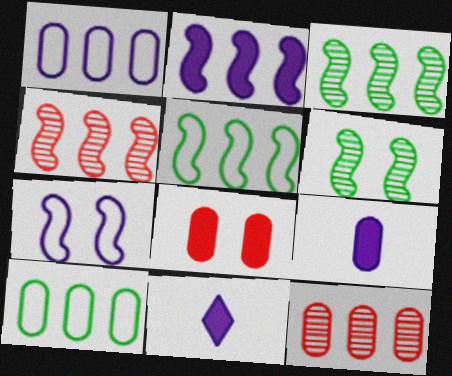[[2, 4, 5]]